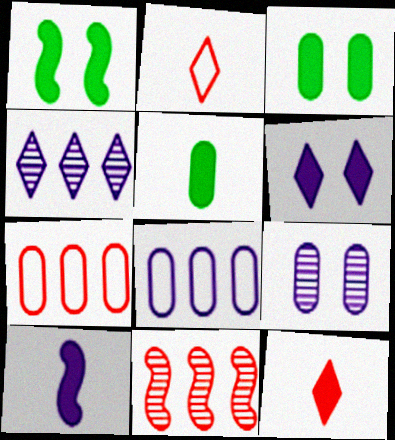[[5, 7, 9], 
[5, 10, 12]]